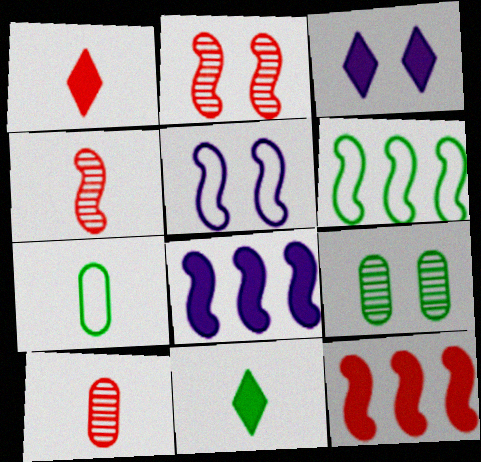[[3, 6, 10], 
[6, 9, 11]]